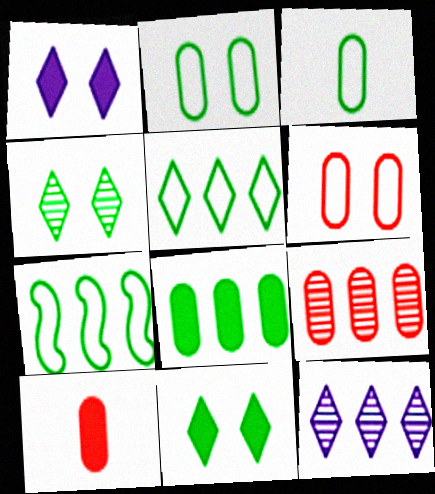[[6, 9, 10]]